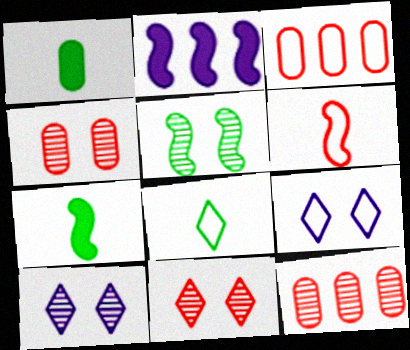[[2, 4, 8], 
[2, 5, 6], 
[3, 7, 10], 
[4, 5, 10], 
[7, 9, 12]]